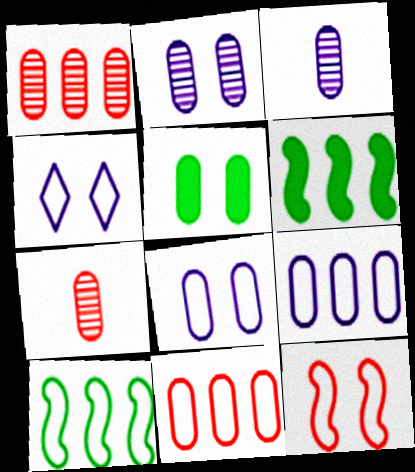[[3, 5, 11], 
[4, 6, 7], 
[5, 7, 9]]